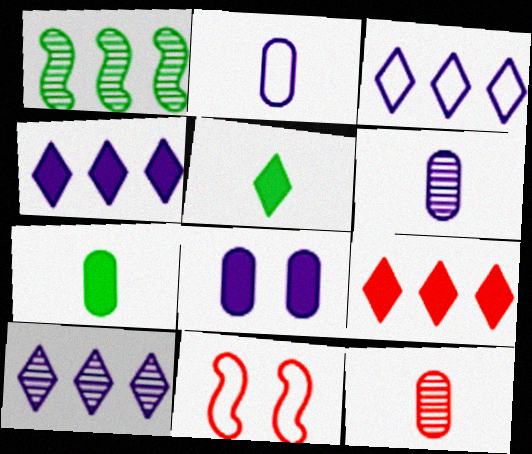[[2, 7, 12], 
[3, 4, 10], 
[7, 10, 11], 
[9, 11, 12]]